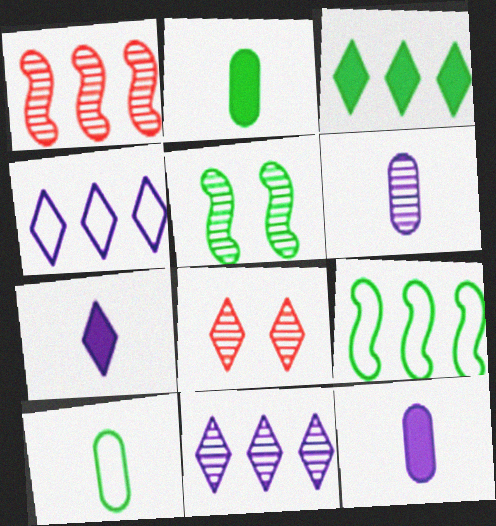[[3, 5, 10], 
[8, 9, 12]]